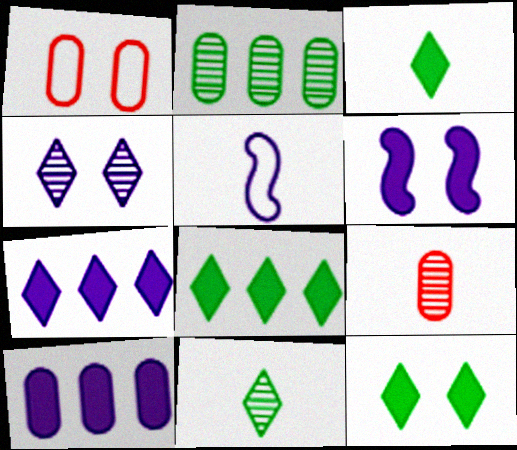[[3, 5, 9], 
[3, 8, 12], 
[4, 5, 10]]